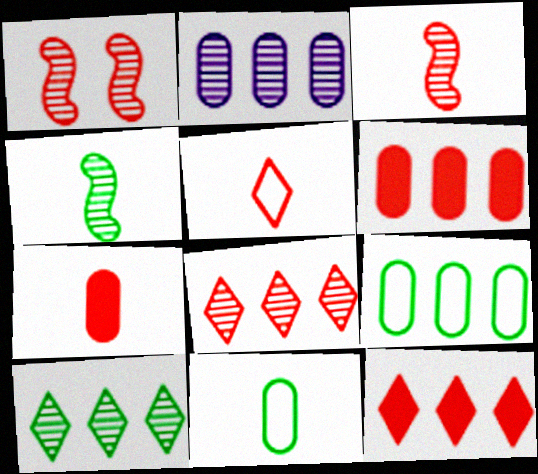[[1, 5, 6], 
[2, 6, 9], 
[3, 5, 7]]